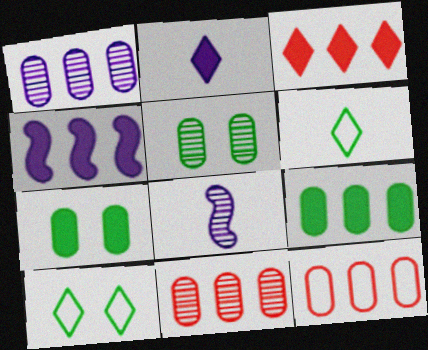[[1, 9, 12], 
[3, 4, 9]]